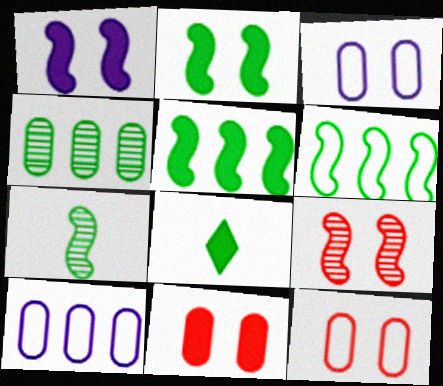[[2, 6, 7], 
[8, 9, 10]]